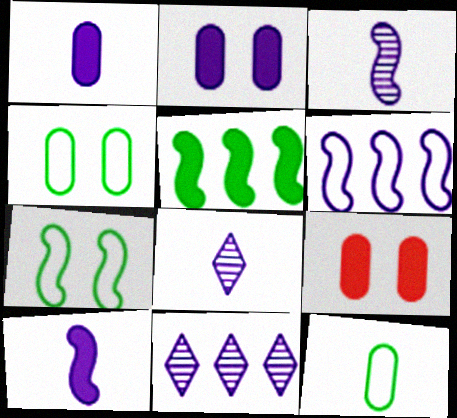[[2, 6, 8]]